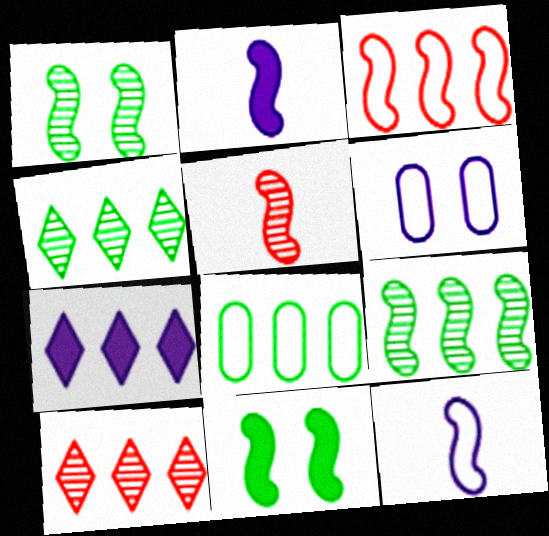[[1, 2, 3]]